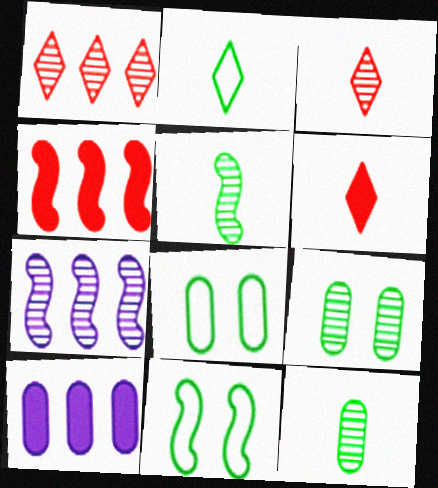[[3, 7, 9], 
[3, 10, 11], 
[6, 7, 8]]